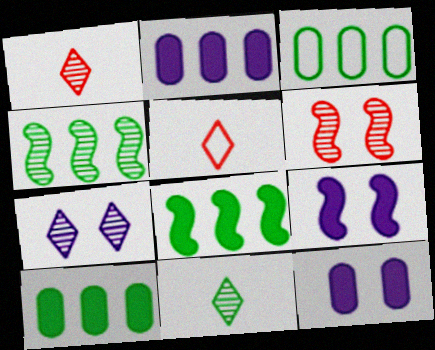[[1, 3, 9], 
[4, 5, 12]]